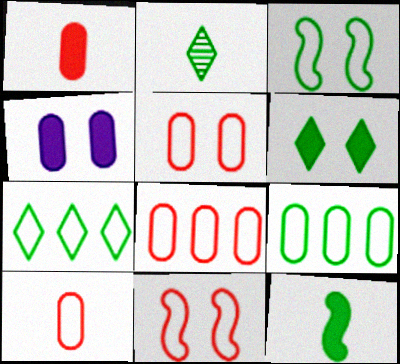[[2, 6, 7], 
[5, 8, 10]]